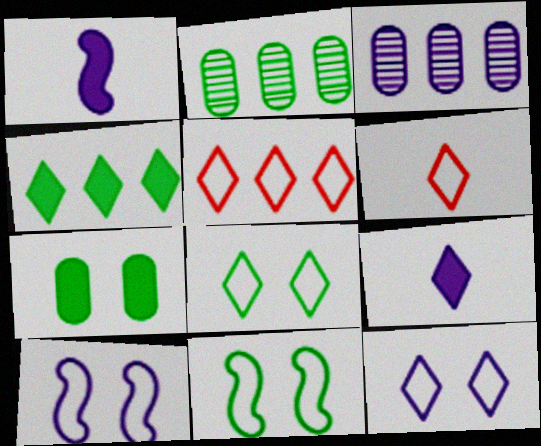[[1, 3, 12], 
[3, 9, 10]]